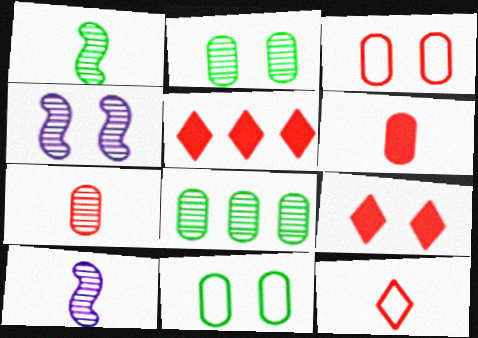[[4, 9, 11], 
[5, 10, 11]]